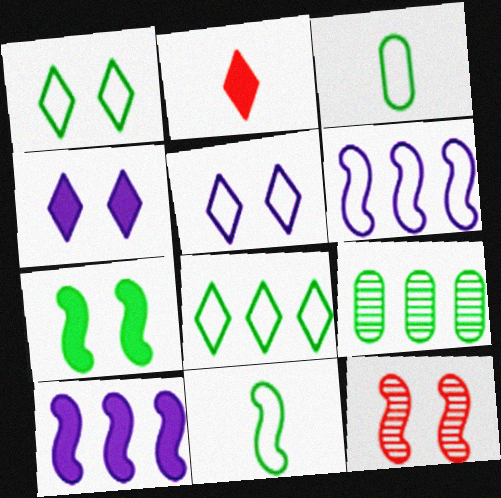[[10, 11, 12]]